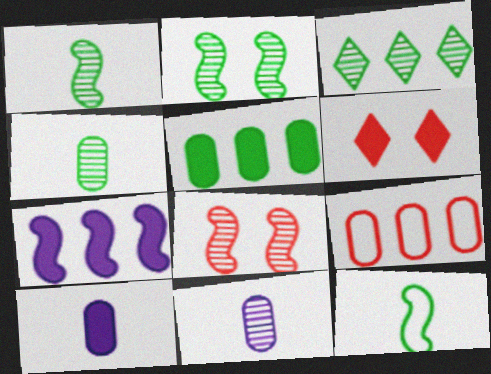[[2, 3, 4], 
[3, 7, 9], 
[3, 8, 11], 
[7, 8, 12]]